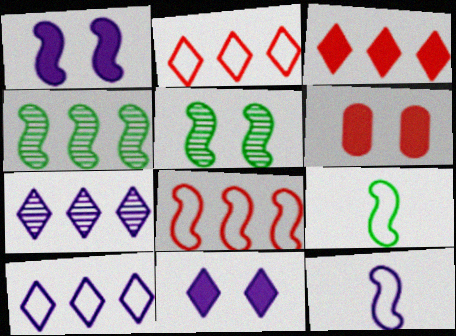[[6, 7, 9]]